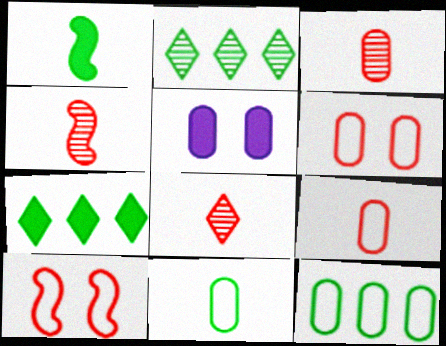[[3, 4, 8], 
[3, 5, 12]]